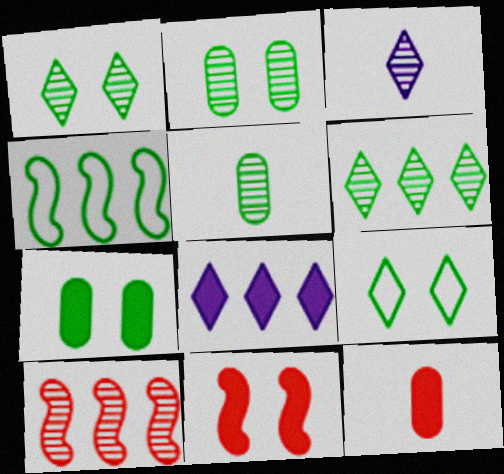[[2, 3, 10]]